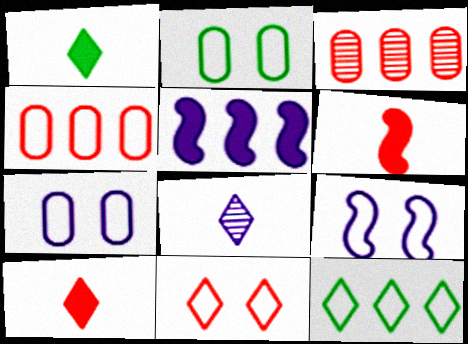[[1, 3, 9], 
[2, 9, 11], 
[3, 5, 12], 
[3, 6, 11], 
[5, 7, 8]]